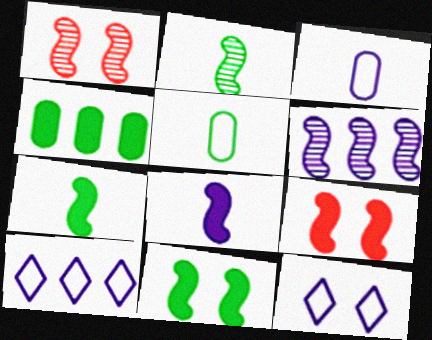[[1, 2, 6]]